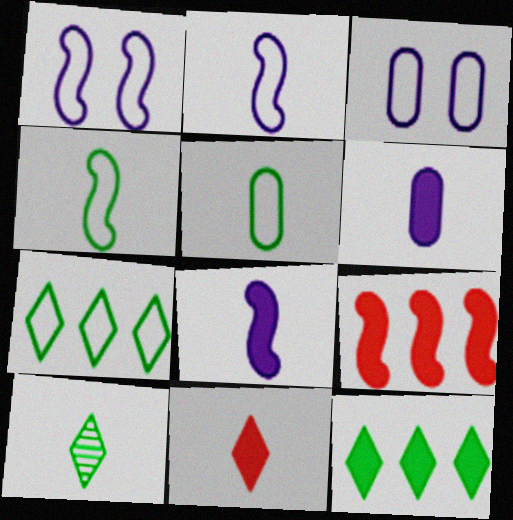[[3, 9, 10]]